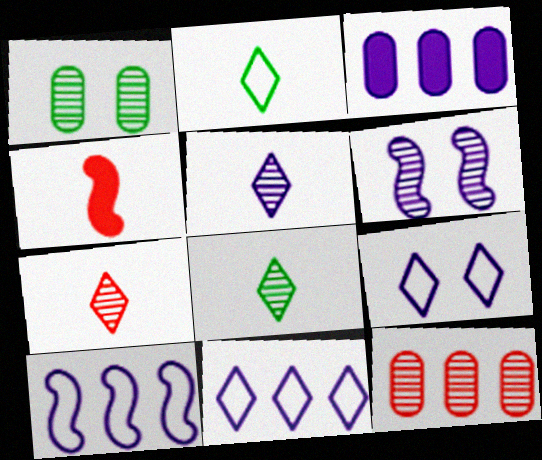[[1, 4, 11], 
[5, 7, 8], 
[6, 8, 12]]